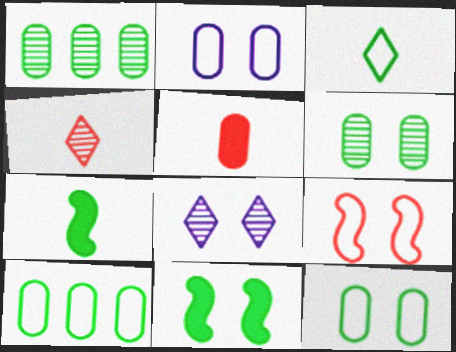[[1, 2, 5], 
[1, 3, 11]]